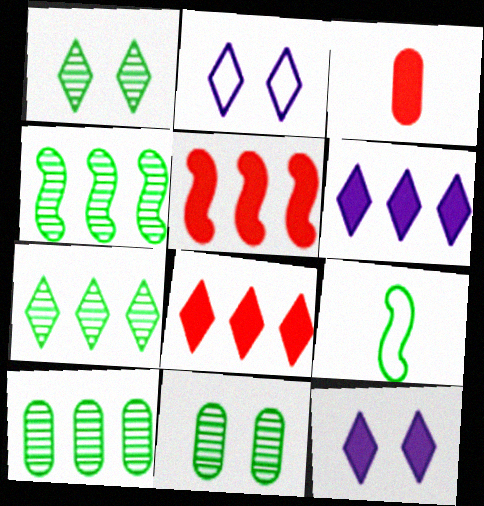[[2, 3, 4], 
[4, 7, 10]]